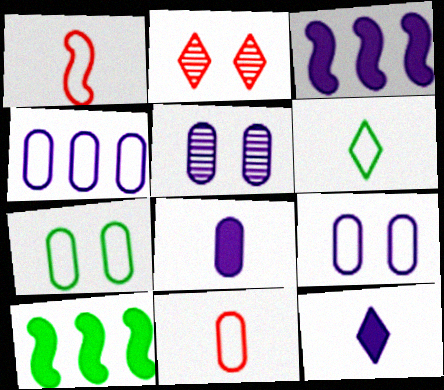[[4, 5, 8], 
[4, 7, 11]]